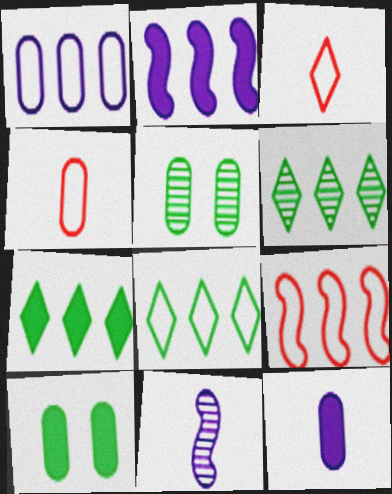[[1, 8, 9], 
[2, 3, 5], 
[6, 7, 8]]